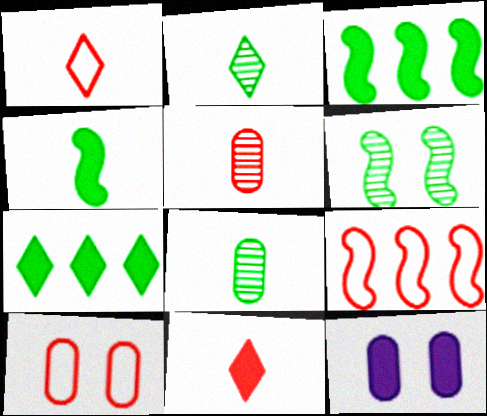[[1, 9, 10], 
[2, 9, 12], 
[3, 11, 12]]